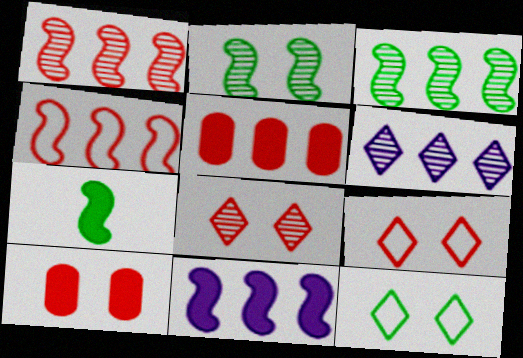[[3, 4, 11]]